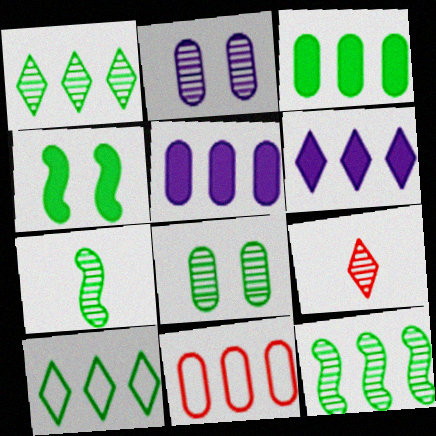[[1, 7, 8], 
[2, 9, 12], 
[3, 10, 12], 
[6, 11, 12]]